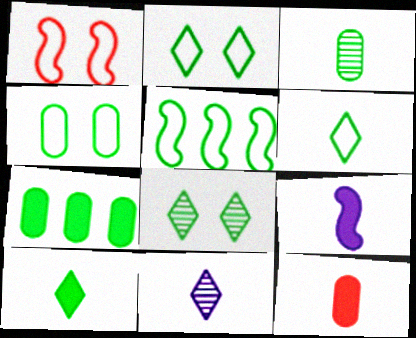[[1, 7, 11], 
[3, 4, 7], 
[4, 5, 6], 
[9, 10, 12]]